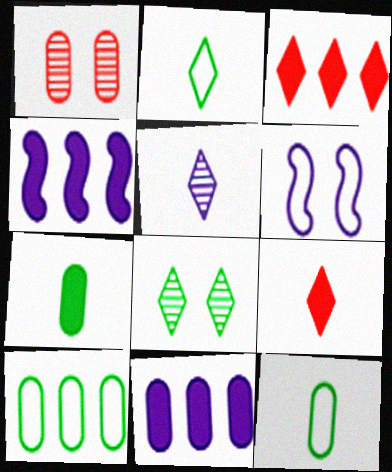[[1, 2, 4], 
[1, 11, 12], 
[2, 5, 9], 
[5, 6, 11]]